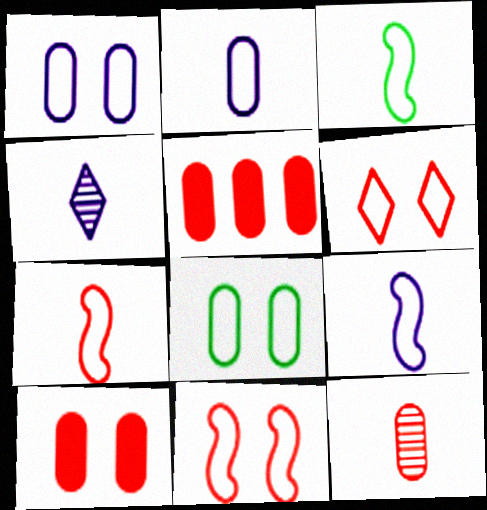[[3, 7, 9]]